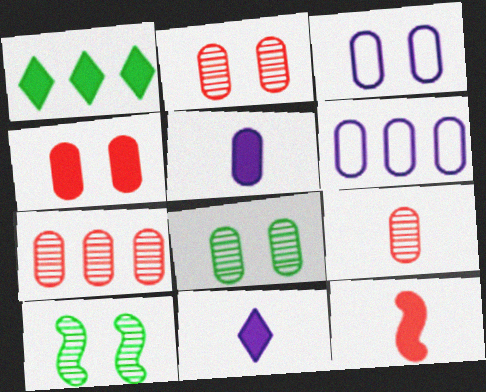[[2, 7, 9], 
[3, 4, 8]]